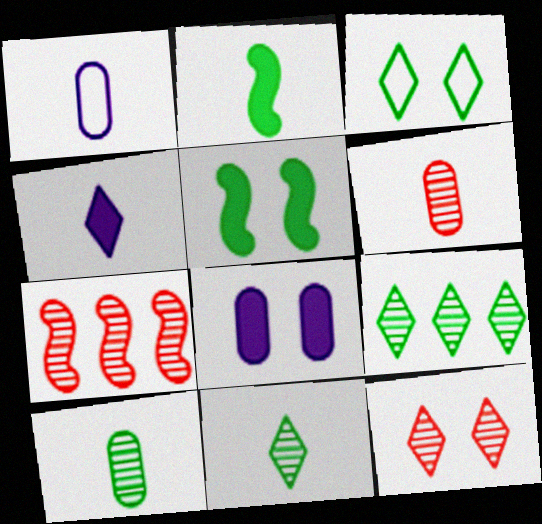[[6, 7, 12]]